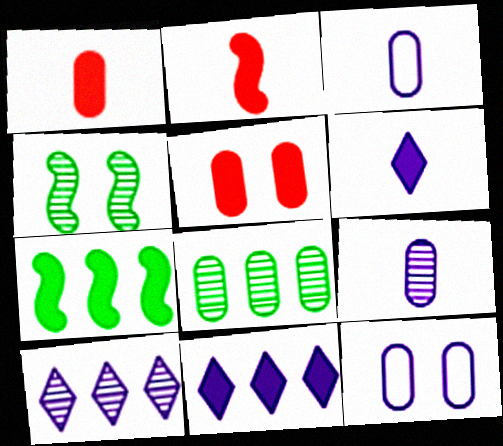[[1, 8, 12], 
[3, 5, 8], 
[5, 6, 7]]